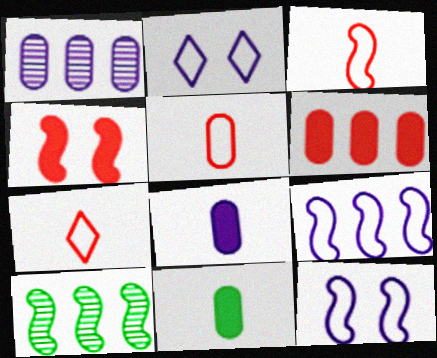[[3, 5, 7]]